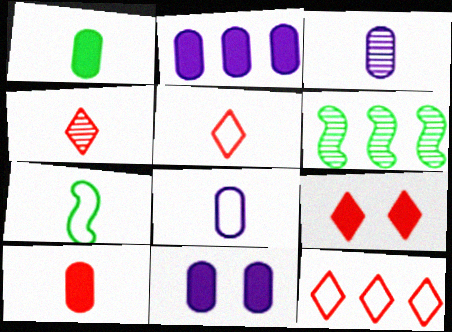[[2, 6, 12], 
[4, 9, 12], 
[5, 6, 11], 
[5, 7, 8], 
[6, 8, 9]]